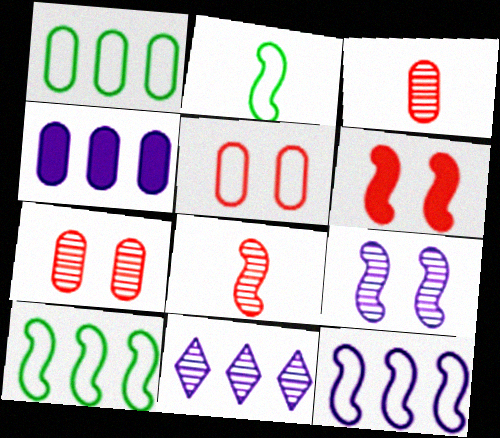[[4, 11, 12]]